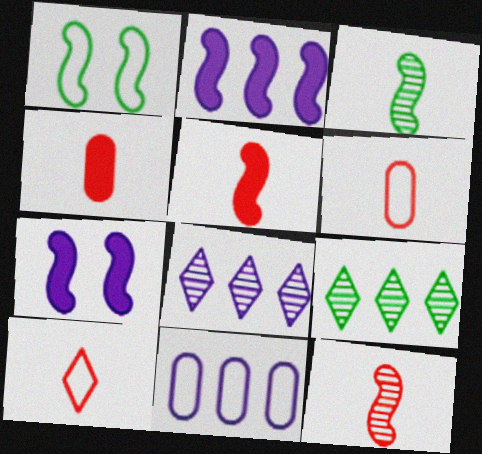[[1, 2, 12], 
[1, 4, 8], 
[1, 10, 11], 
[2, 8, 11], 
[4, 10, 12], 
[6, 7, 9]]